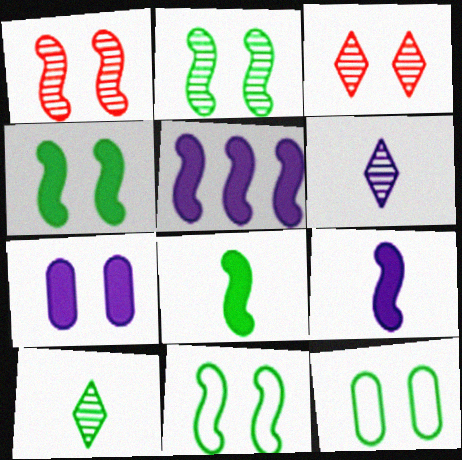[[2, 4, 11], 
[3, 7, 11]]